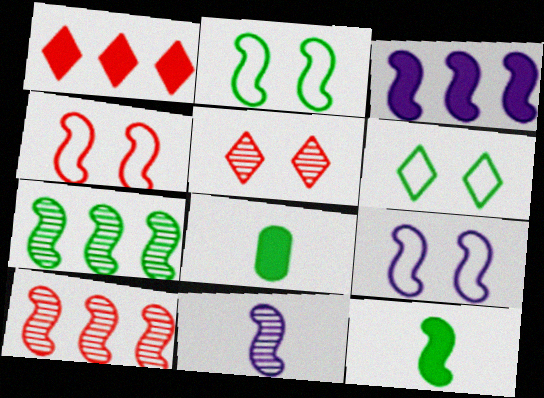[[2, 4, 9], 
[2, 7, 12], 
[3, 9, 11], 
[6, 7, 8], 
[9, 10, 12]]